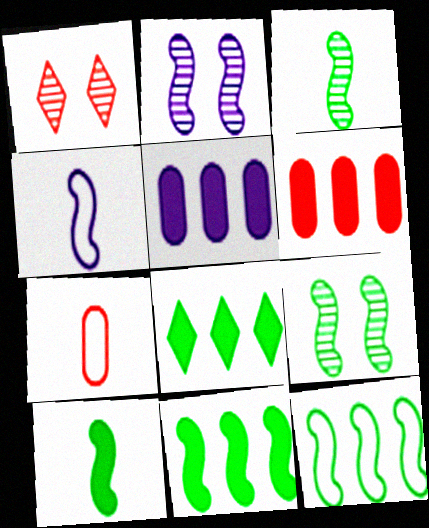[[2, 7, 8], 
[9, 10, 12]]